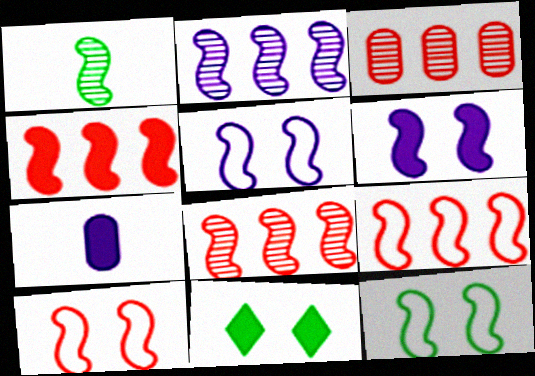[[1, 4, 5], 
[1, 6, 9], 
[4, 7, 11], 
[4, 8, 9], 
[5, 10, 12]]